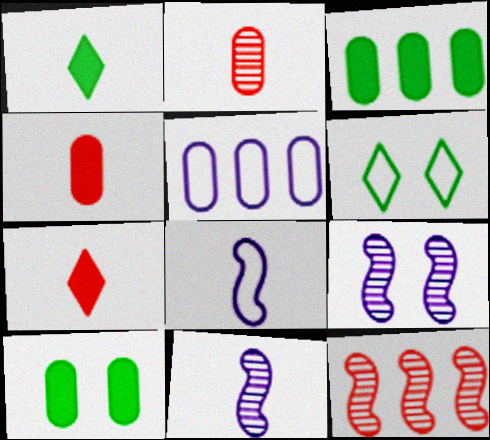[[1, 2, 8], 
[2, 5, 10]]